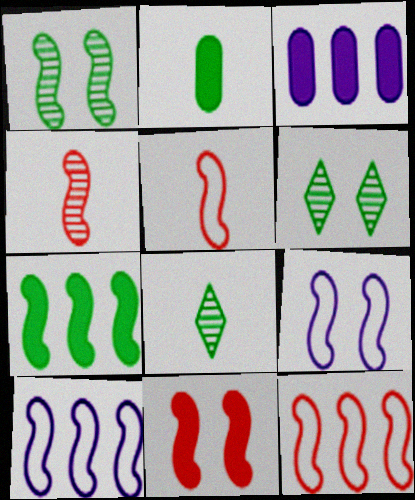[[1, 9, 11], 
[3, 5, 6], 
[4, 7, 9], 
[4, 11, 12]]